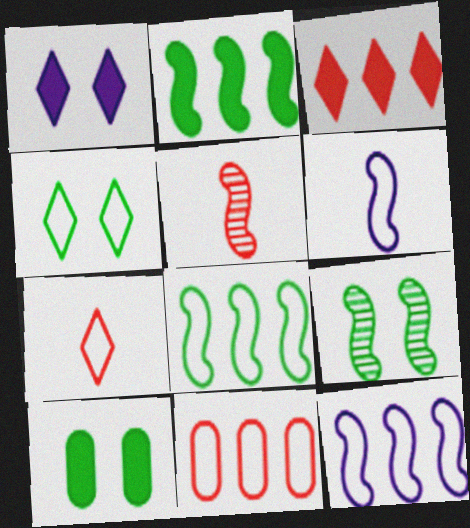[[4, 6, 11], 
[4, 9, 10]]